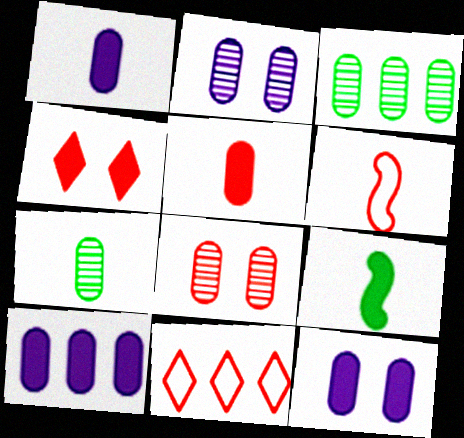[[1, 10, 12], 
[2, 9, 11], 
[4, 9, 10]]